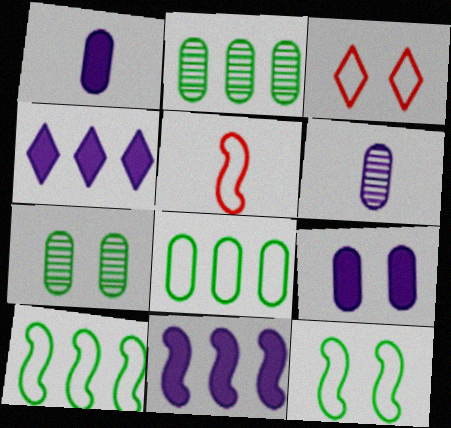[[4, 5, 7]]